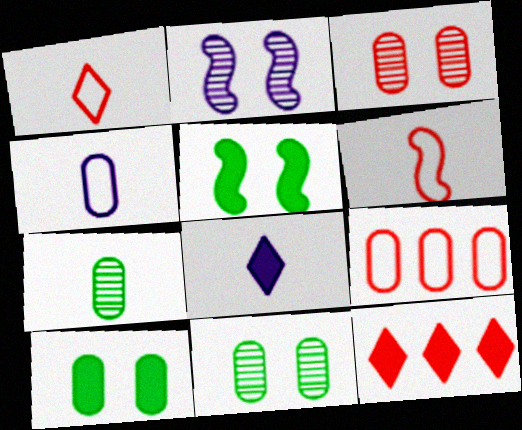[[3, 6, 12], 
[6, 7, 8]]